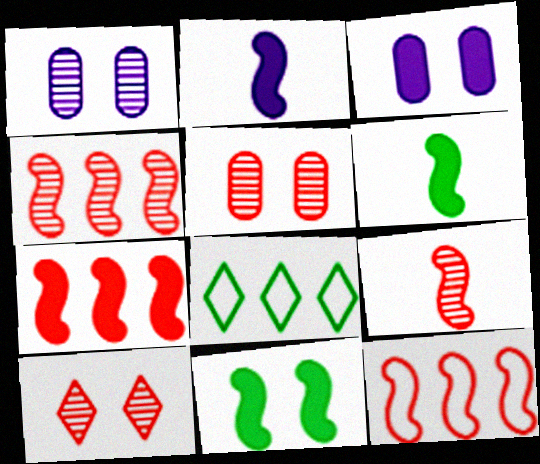[[2, 5, 8], 
[2, 7, 11], 
[3, 8, 9], 
[4, 7, 12]]